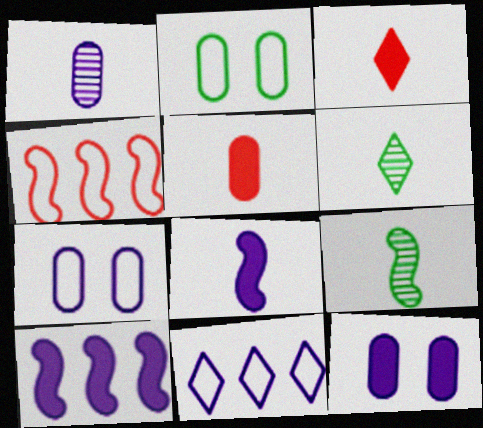[[4, 6, 12]]